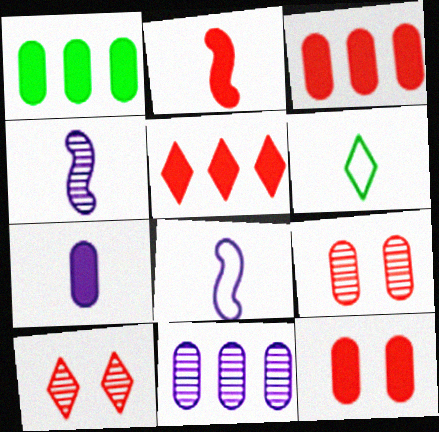[[1, 7, 12], 
[1, 8, 10], 
[2, 5, 12]]